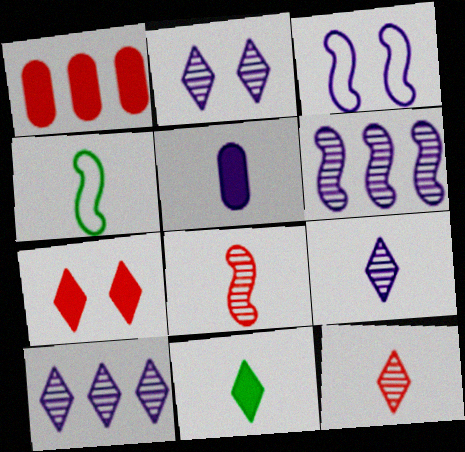[[1, 2, 4], 
[2, 9, 10], 
[3, 5, 10], 
[4, 5, 12]]